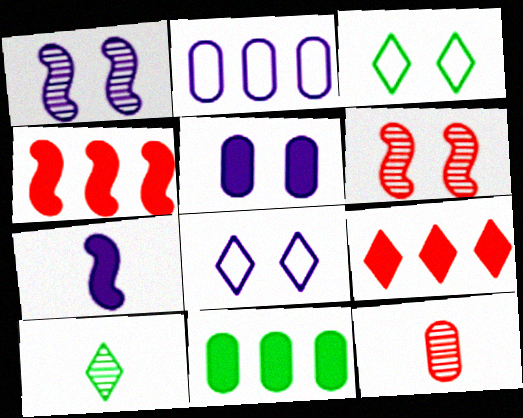[[1, 5, 8], 
[3, 5, 6], 
[8, 9, 10]]